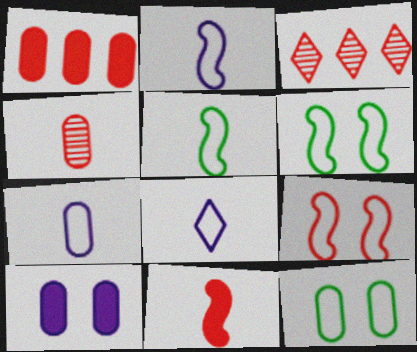[[2, 7, 8], 
[3, 5, 10]]